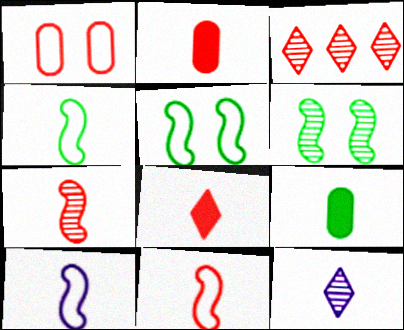[[2, 4, 12], 
[4, 10, 11], 
[9, 11, 12]]